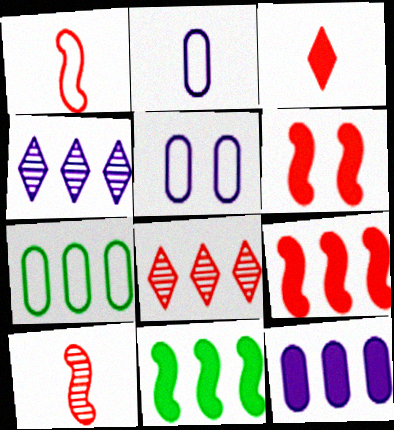[[4, 7, 9]]